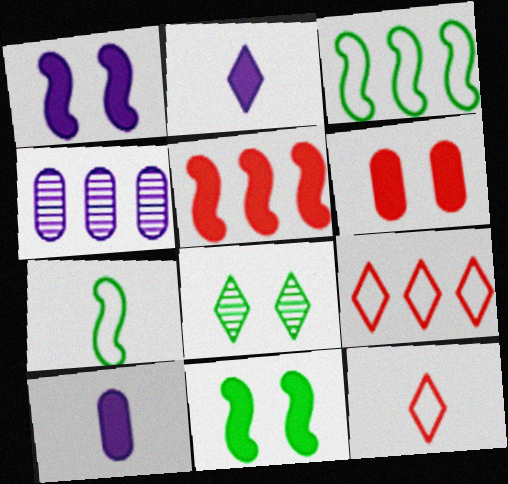[[2, 8, 9], 
[4, 11, 12]]